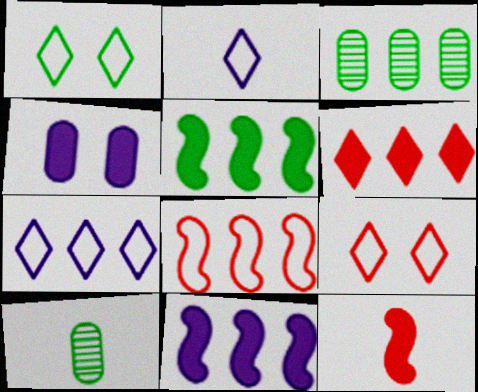[[1, 5, 10], 
[2, 10, 12], 
[9, 10, 11]]